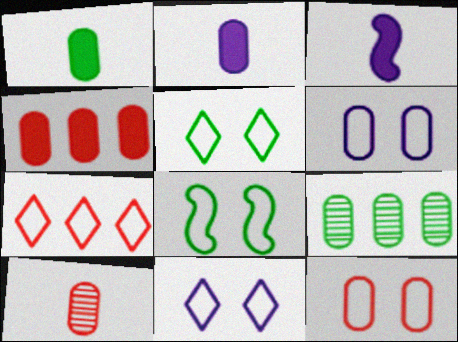[[2, 9, 12], 
[4, 10, 12], 
[8, 11, 12]]